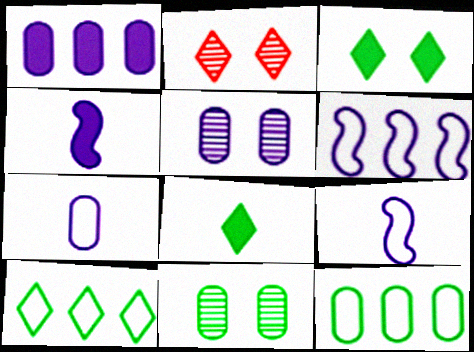[[1, 5, 7], 
[2, 4, 12]]